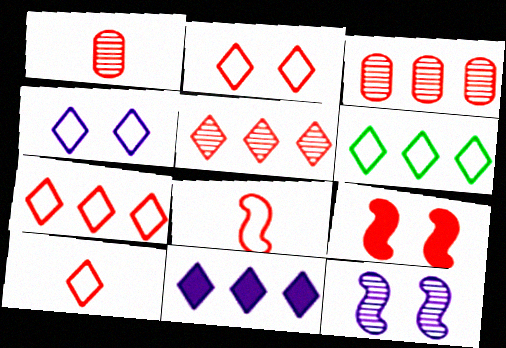[[1, 7, 9], 
[2, 7, 10], 
[3, 9, 10], 
[4, 6, 10], 
[5, 6, 11]]